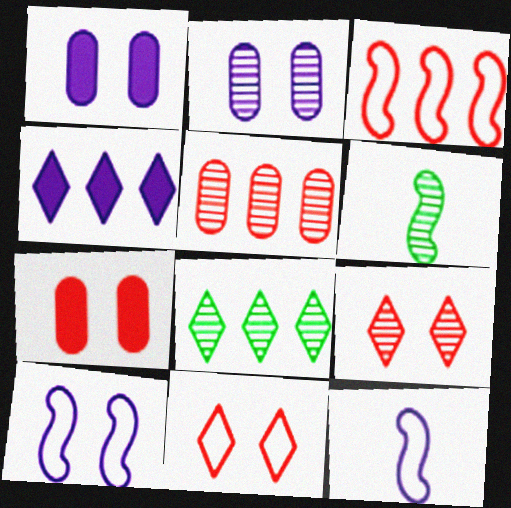[[2, 4, 12], 
[7, 8, 12]]